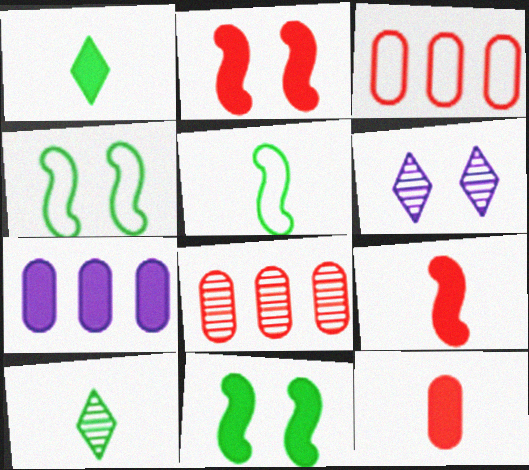[[1, 2, 7]]